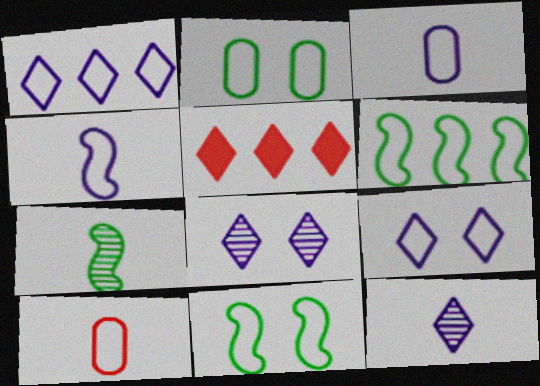[[1, 10, 11], 
[6, 9, 10]]